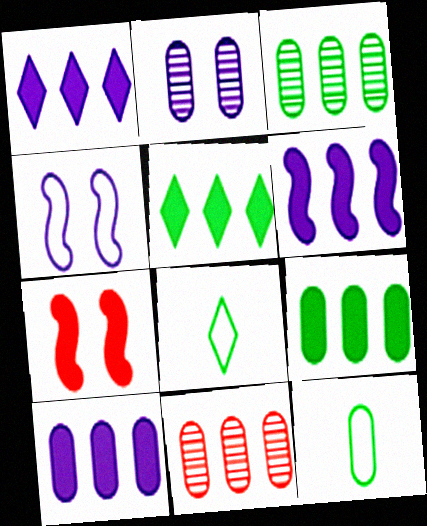[[1, 6, 10]]